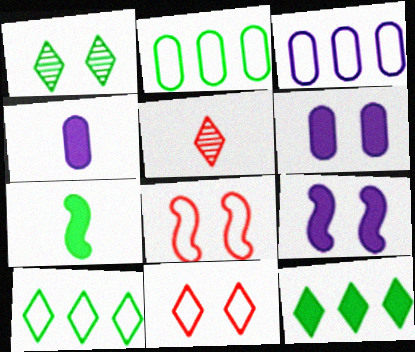[[1, 2, 7], 
[1, 6, 8], 
[2, 5, 9]]